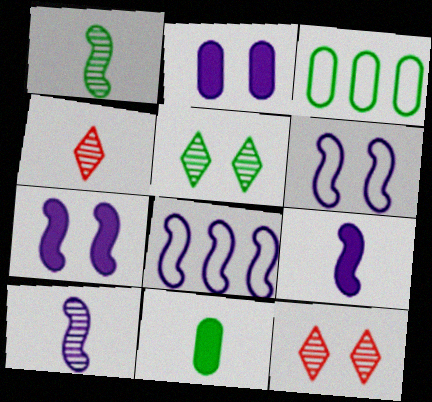[[3, 4, 7], 
[3, 9, 12], 
[7, 8, 10], 
[8, 11, 12]]